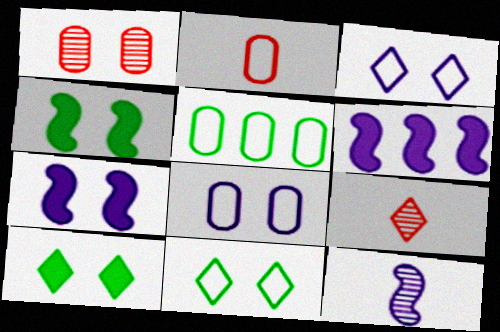[[1, 3, 4], 
[1, 7, 11], 
[2, 5, 8], 
[5, 7, 9]]